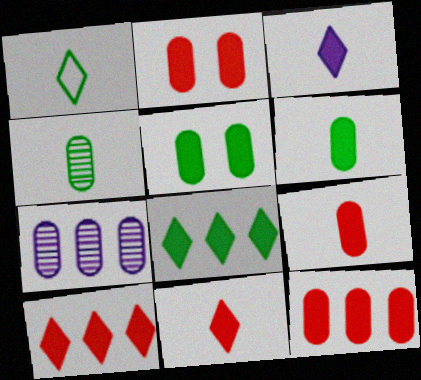[[2, 9, 12]]